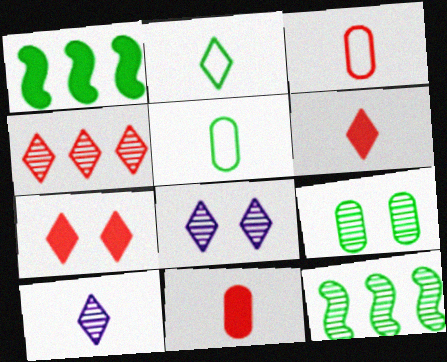[[1, 2, 9], 
[1, 3, 8], 
[2, 6, 10]]